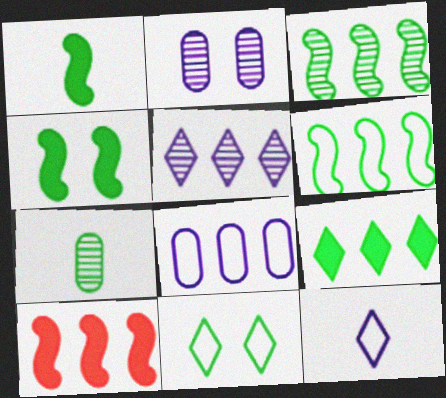[]